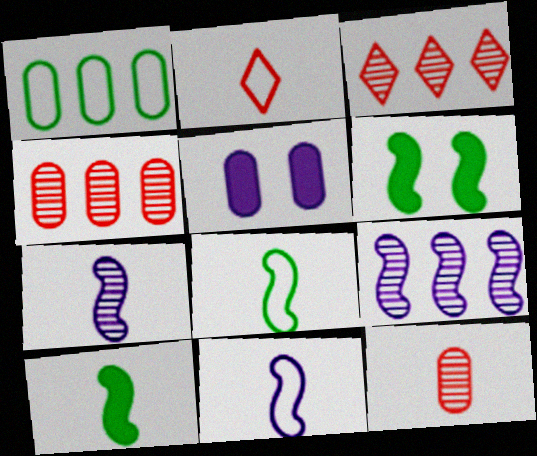[[1, 5, 12], 
[3, 5, 8]]